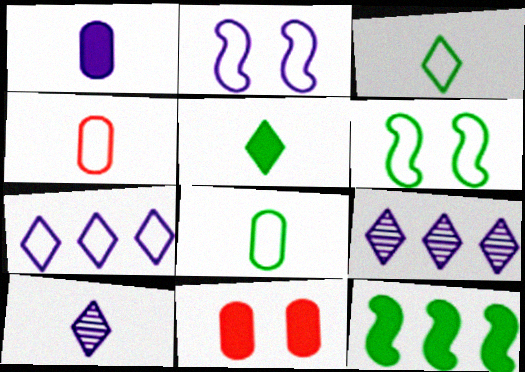[[1, 2, 9], 
[4, 6, 7]]